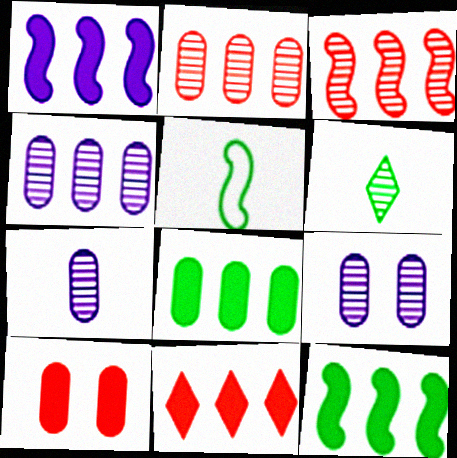[[1, 8, 11], 
[3, 6, 9], 
[4, 7, 9], 
[5, 9, 11]]